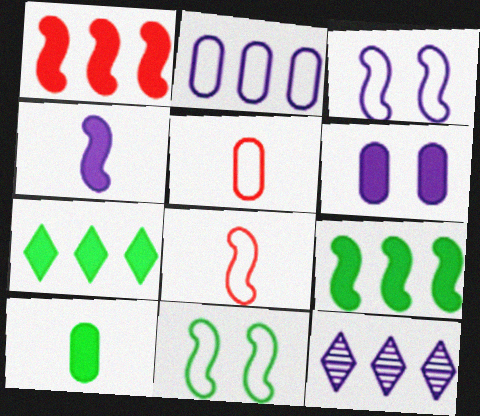[]